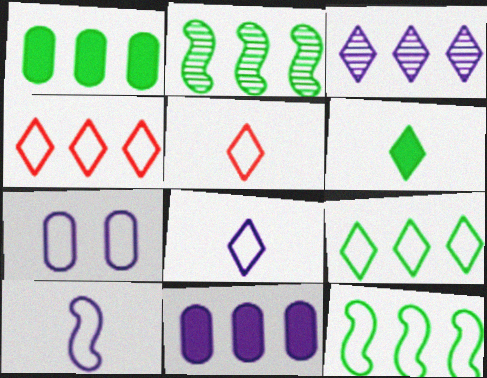[[1, 2, 9], 
[2, 4, 11], 
[5, 7, 12]]